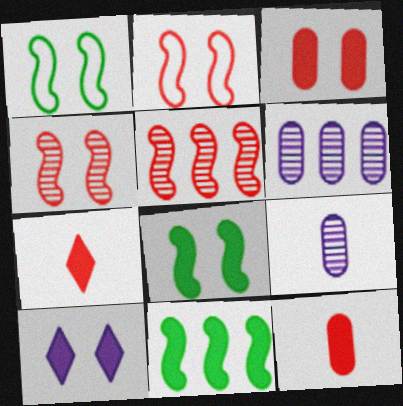[[1, 6, 7], 
[3, 8, 10], 
[10, 11, 12]]